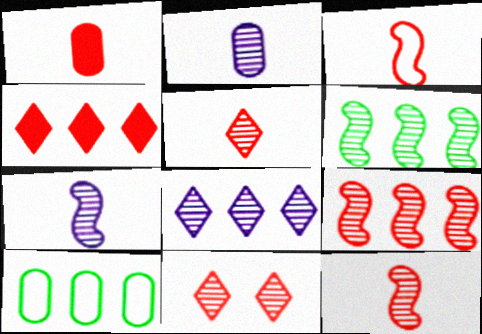[[1, 3, 5], 
[2, 6, 11]]